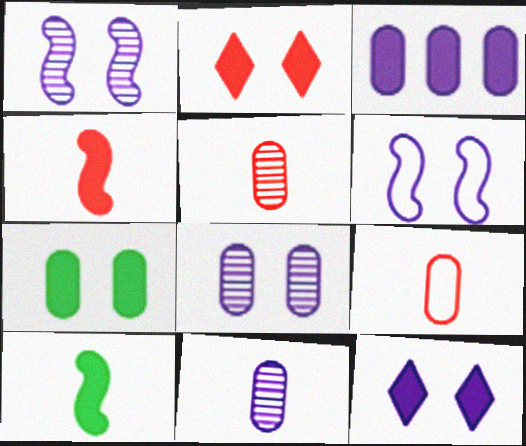[[2, 3, 10], 
[6, 8, 12]]